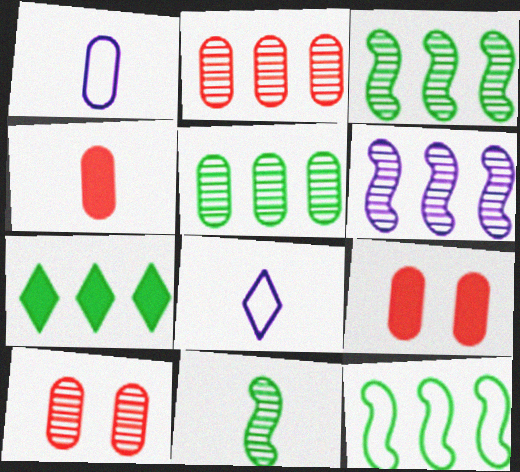[[1, 5, 9], 
[3, 8, 9], 
[4, 8, 11], 
[5, 7, 12]]